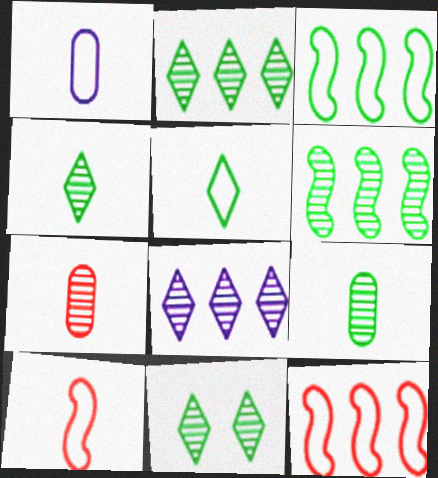[[1, 5, 10], 
[2, 4, 11], 
[6, 9, 11]]